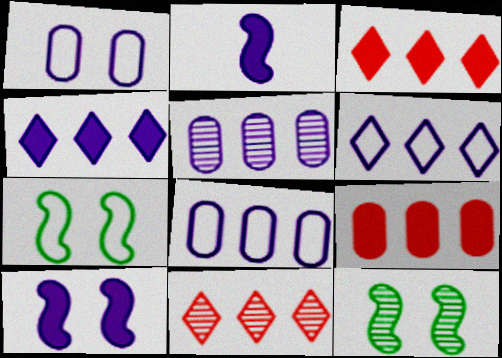[]